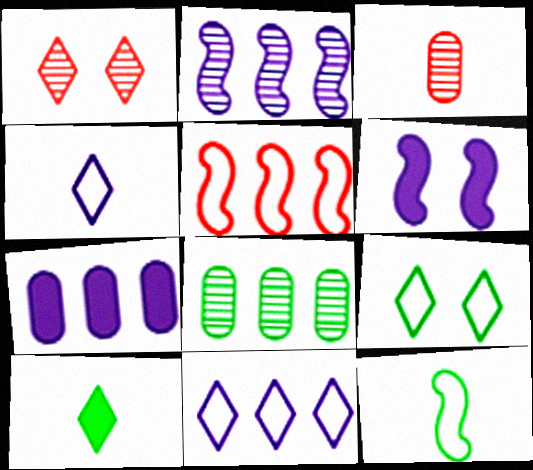[[1, 7, 12], 
[1, 10, 11], 
[2, 7, 11]]